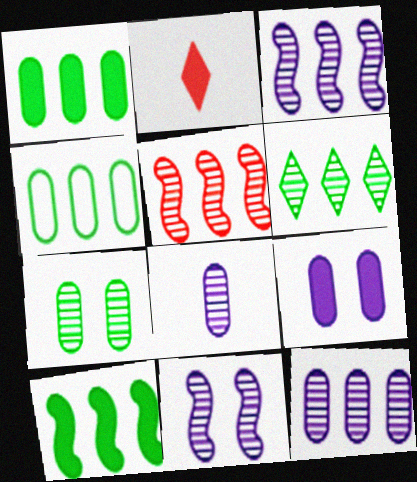[[2, 4, 11], 
[2, 9, 10], 
[4, 6, 10], 
[5, 6, 12]]